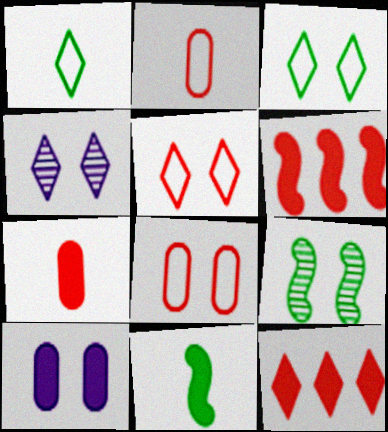[[1, 4, 12], 
[5, 9, 10], 
[10, 11, 12]]